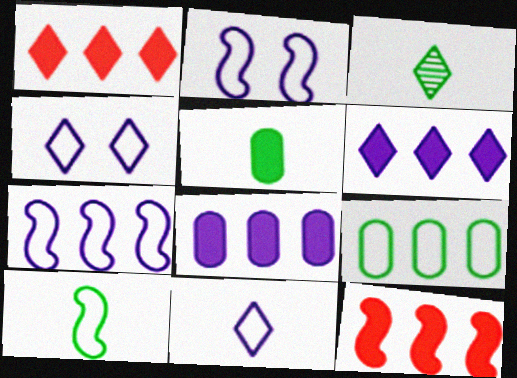[[1, 3, 4], 
[3, 5, 10]]